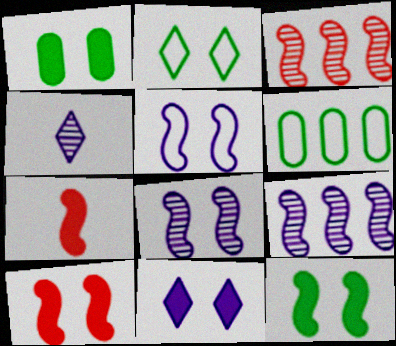[[1, 10, 11], 
[4, 6, 10]]